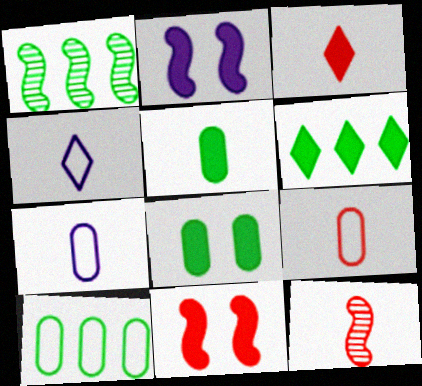[[1, 6, 10], 
[3, 9, 12], 
[4, 5, 12]]